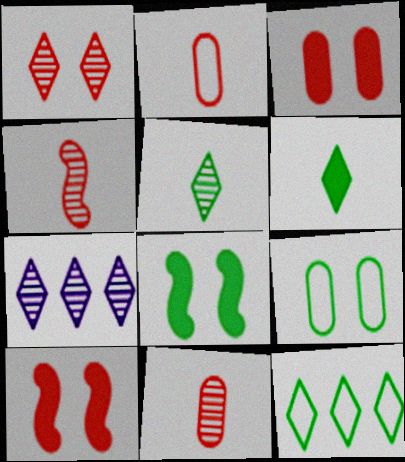[[1, 5, 7], 
[2, 7, 8]]